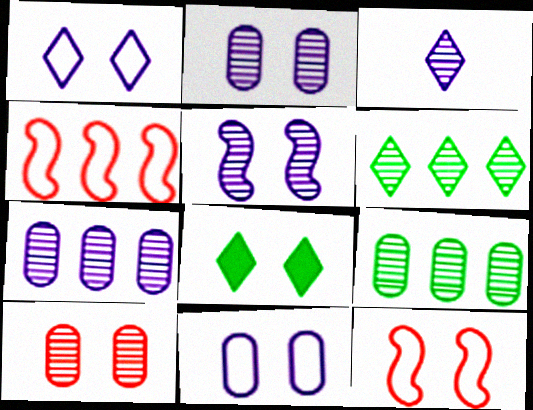[[2, 8, 12], 
[3, 5, 7]]